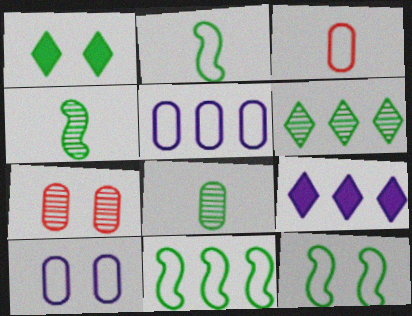[[1, 8, 11], 
[2, 7, 9], 
[2, 11, 12]]